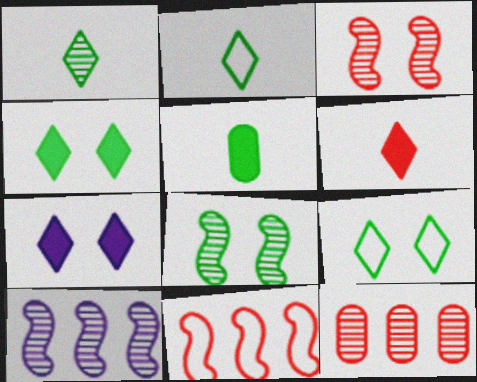[]